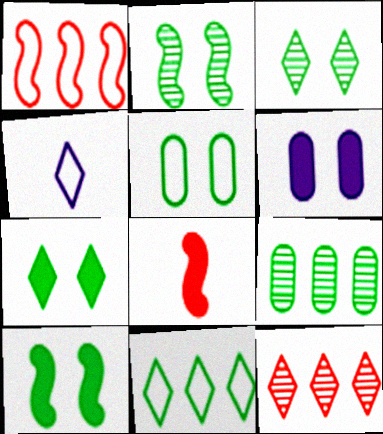[[1, 4, 5], 
[2, 5, 7], 
[3, 5, 10], 
[4, 7, 12]]